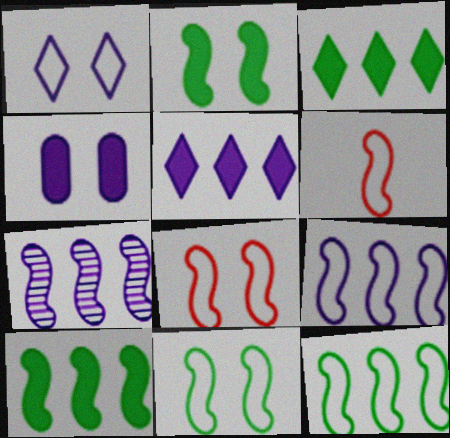[[2, 6, 7], 
[6, 9, 11]]